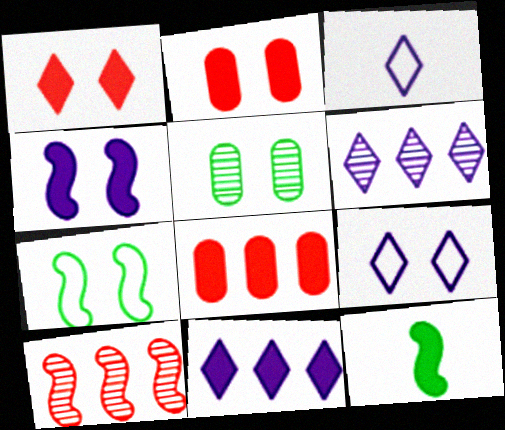[[2, 11, 12]]